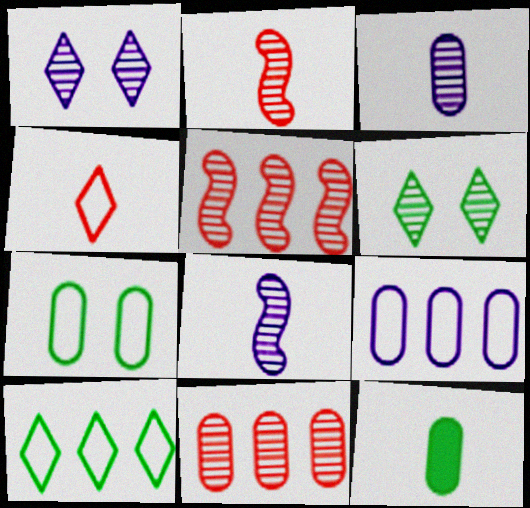[[3, 5, 6], 
[4, 8, 12], 
[6, 8, 11]]